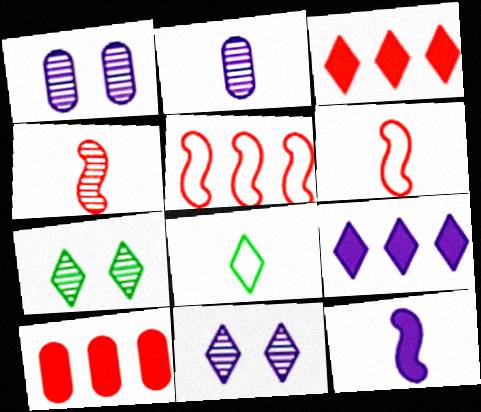[[3, 8, 11]]